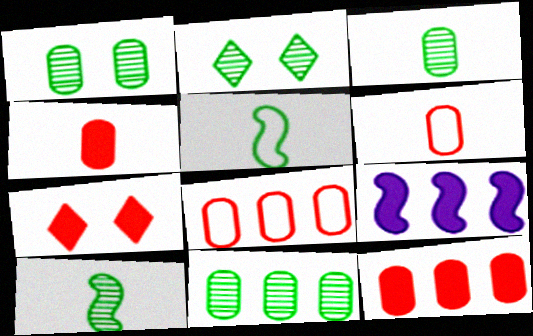[[1, 3, 11], 
[2, 6, 9], 
[2, 10, 11]]